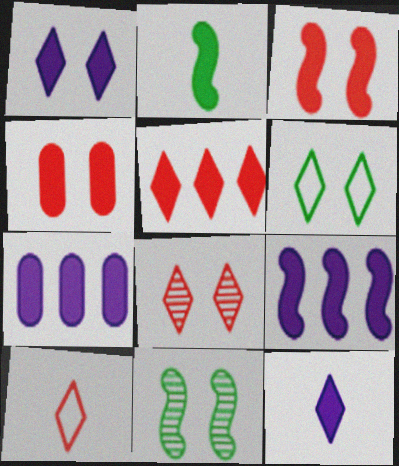[[1, 6, 8], 
[2, 3, 9], 
[5, 8, 10], 
[7, 10, 11]]